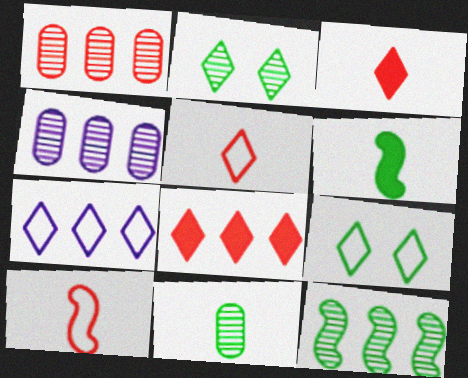[[2, 3, 7], 
[2, 11, 12], 
[5, 7, 9]]